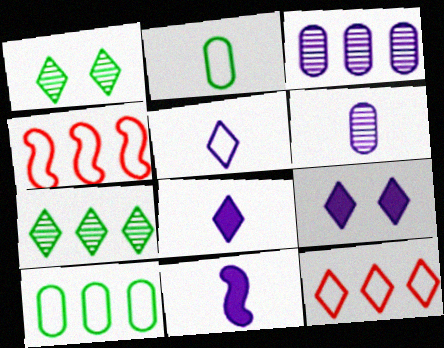[[1, 8, 12], 
[5, 6, 11]]